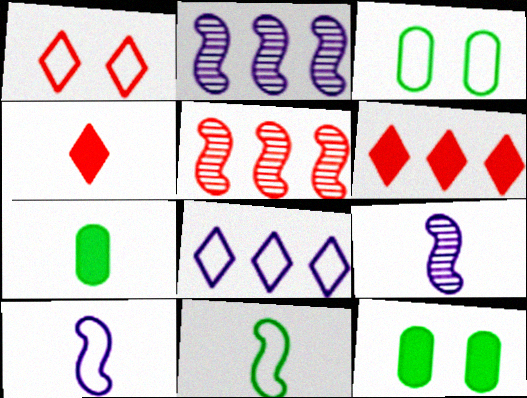[[1, 2, 7], 
[2, 3, 4], 
[3, 6, 9]]